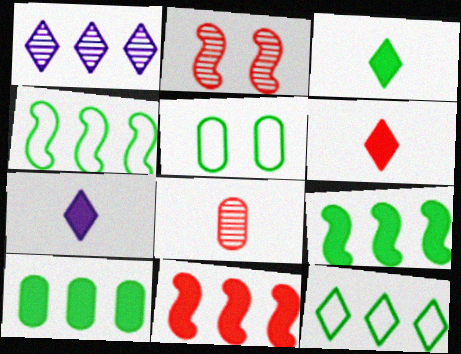[[3, 6, 7]]